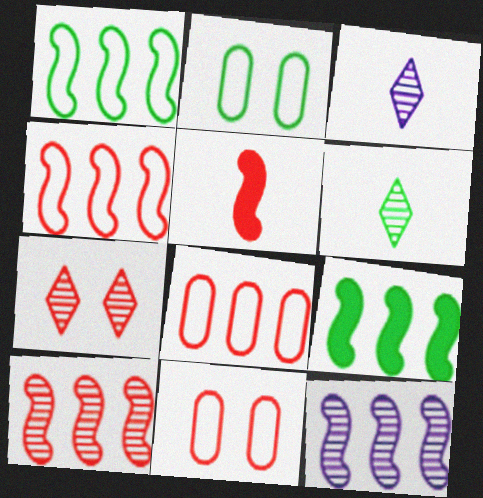[[2, 6, 9], 
[3, 9, 11], 
[4, 9, 12], 
[5, 7, 8]]